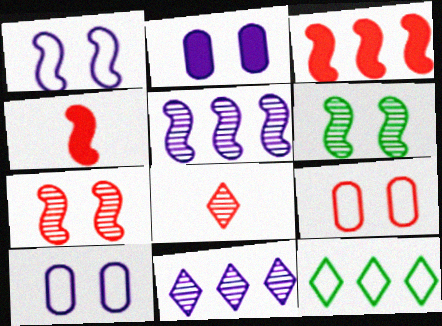[[3, 8, 9]]